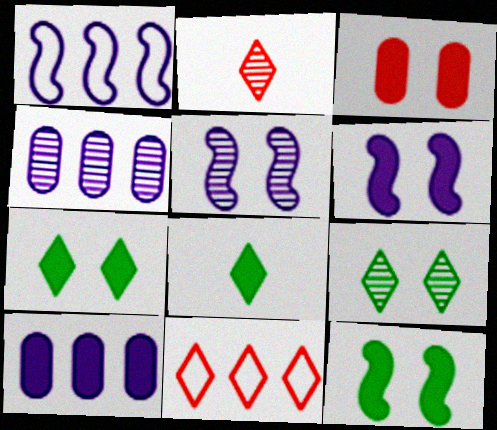[[3, 6, 7]]